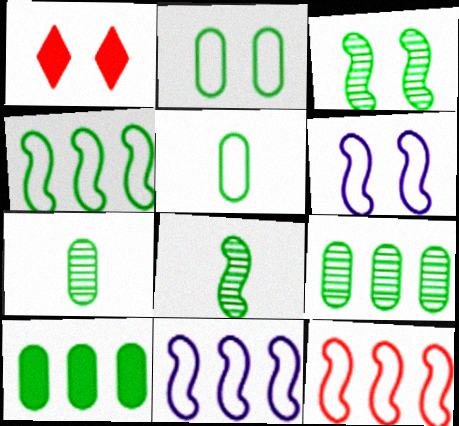[[1, 7, 11], 
[2, 7, 10], 
[4, 11, 12]]